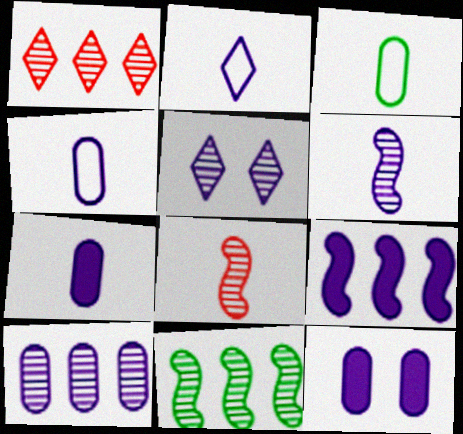[[1, 10, 11], 
[2, 6, 7], 
[4, 5, 9], 
[4, 10, 12], 
[5, 6, 10]]